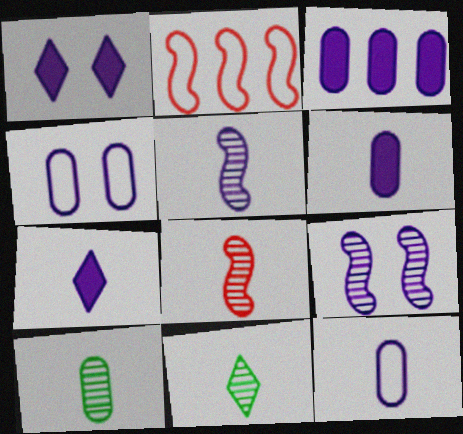[[1, 2, 10], 
[1, 4, 9], 
[5, 7, 12]]